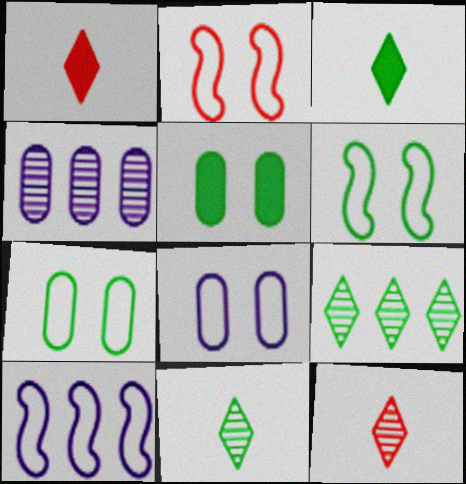[[1, 4, 6], 
[2, 3, 4], 
[5, 10, 12]]